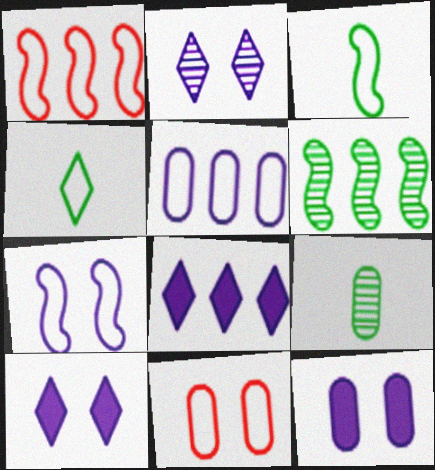[[1, 3, 7], 
[1, 9, 10], 
[2, 7, 12]]